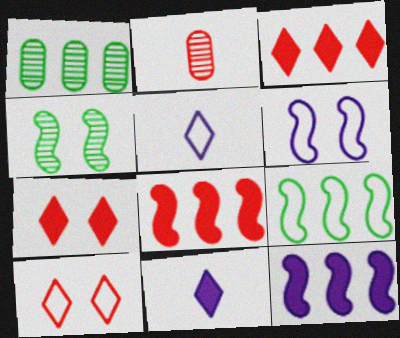[[2, 8, 10]]